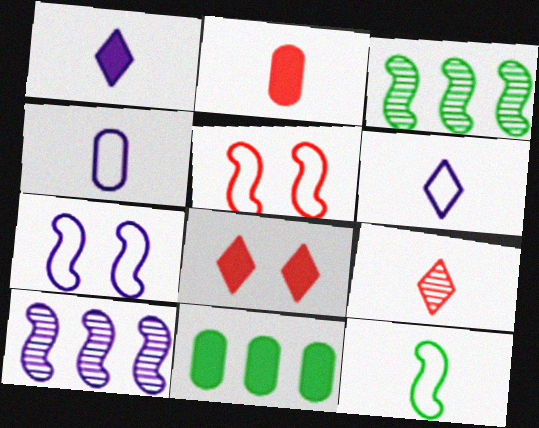[[3, 4, 8], 
[7, 9, 11]]